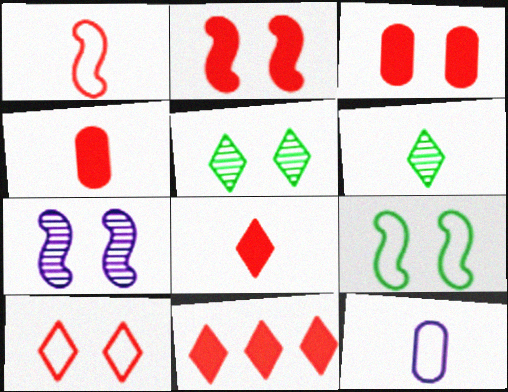[[2, 4, 11], 
[2, 7, 9]]